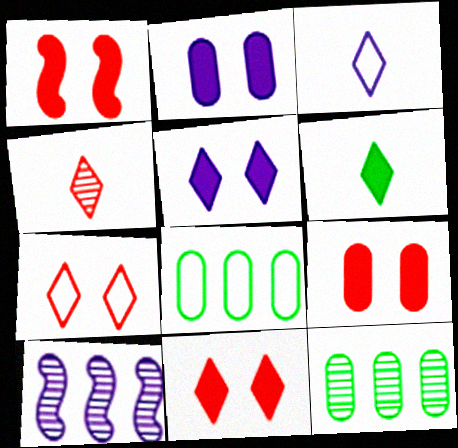[[1, 3, 12], 
[1, 9, 11], 
[2, 3, 10], 
[3, 4, 6]]